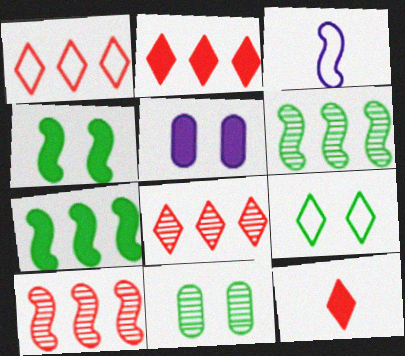[[1, 2, 8], 
[2, 3, 11], 
[3, 4, 10], 
[4, 9, 11], 
[5, 7, 12]]